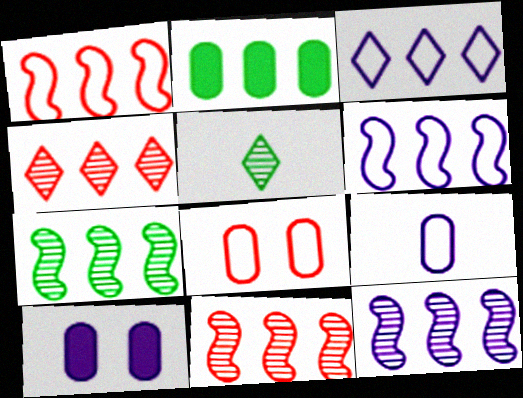[[1, 5, 10], 
[2, 3, 11], 
[2, 4, 6], 
[7, 11, 12]]